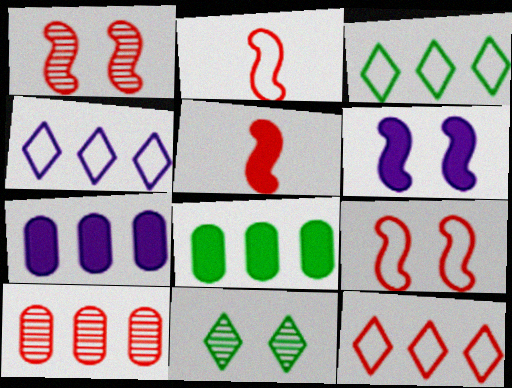[[2, 7, 11], 
[3, 4, 12]]